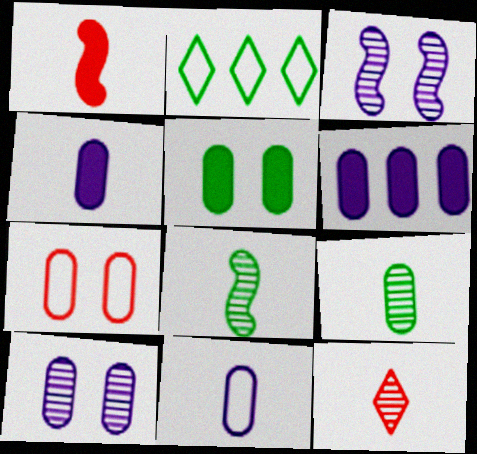[[1, 2, 10], 
[2, 5, 8], 
[5, 7, 10], 
[6, 7, 9], 
[6, 10, 11]]